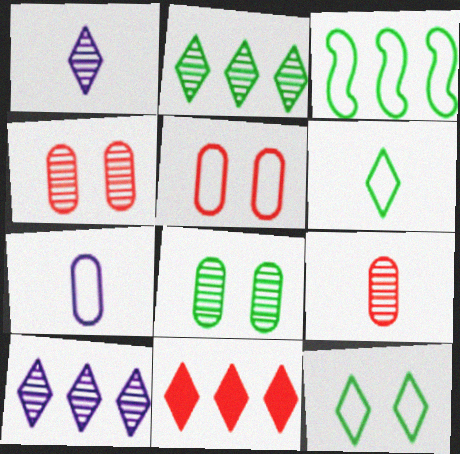[[1, 11, 12]]